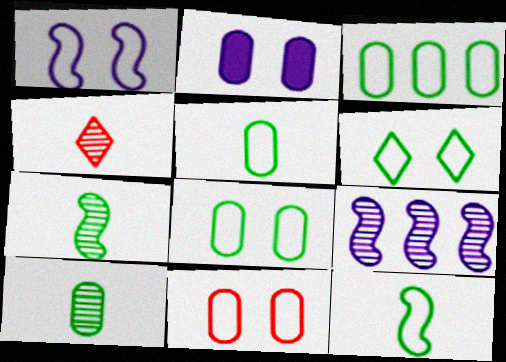[[1, 6, 11], 
[3, 5, 8], 
[3, 6, 12]]